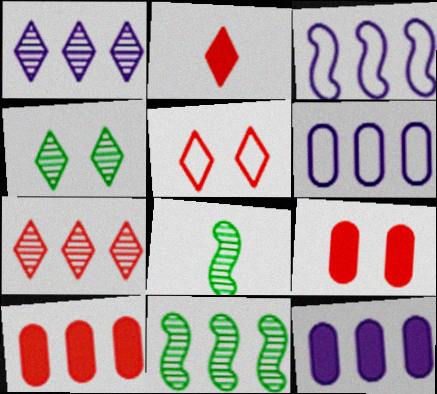[[1, 3, 12], 
[2, 5, 7], 
[5, 8, 12]]